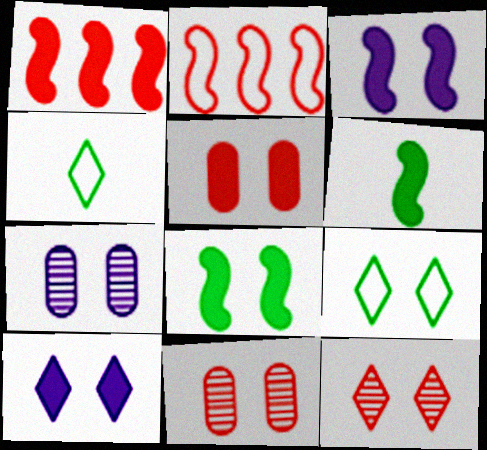[[1, 3, 6], 
[1, 4, 7], 
[3, 9, 11], 
[5, 8, 10], 
[9, 10, 12]]